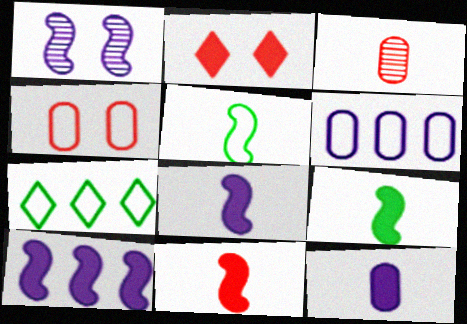[[8, 9, 11]]